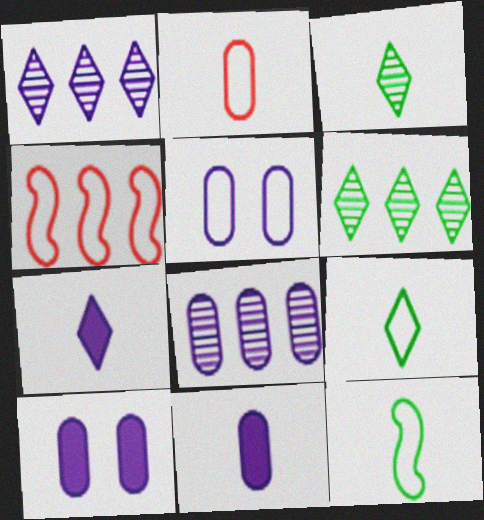[[3, 4, 10], 
[4, 5, 9], 
[5, 8, 11]]